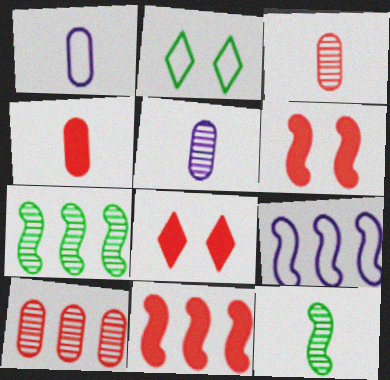[[1, 7, 8], 
[2, 5, 11], 
[4, 8, 11], 
[6, 9, 12], 
[7, 9, 11]]